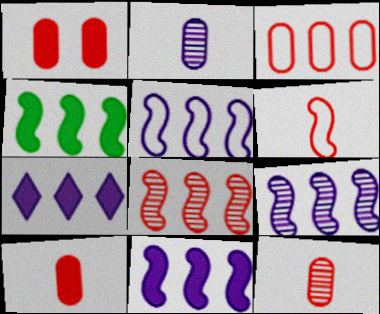[[1, 3, 12], 
[4, 5, 8], 
[5, 9, 11]]